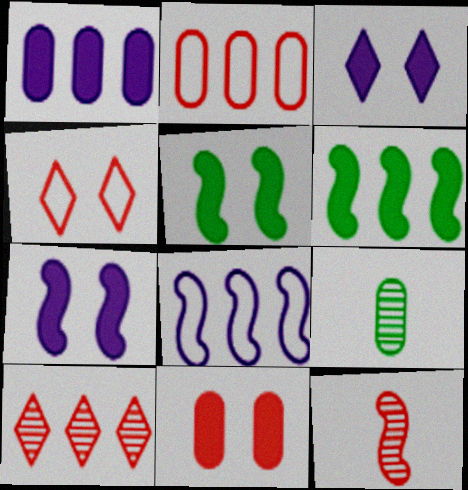[[3, 5, 11], 
[5, 8, 12]]